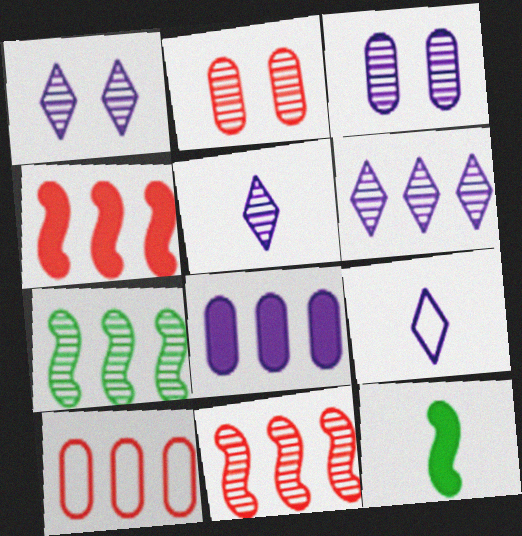[[1, 5, 6], 
[1, 10, 12], 
[2, 5, 7]]